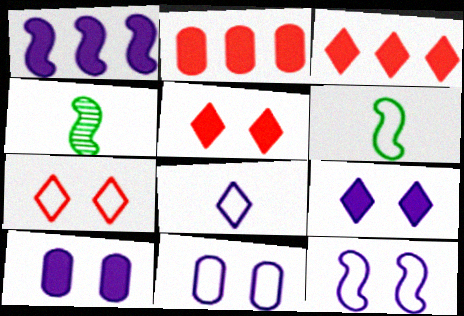[[3, 4, 11]]